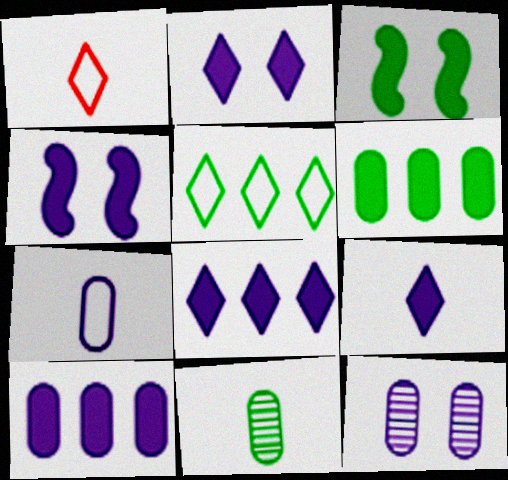[[2, 8, 9], 
[3, 5, 11], 
[4, 9, 10], 
[7, 10, 12]]